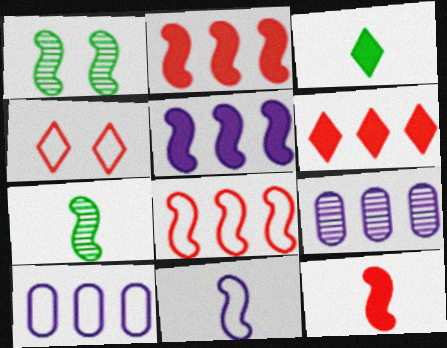[[1, 2, 11], 
[7, 11, 12]]